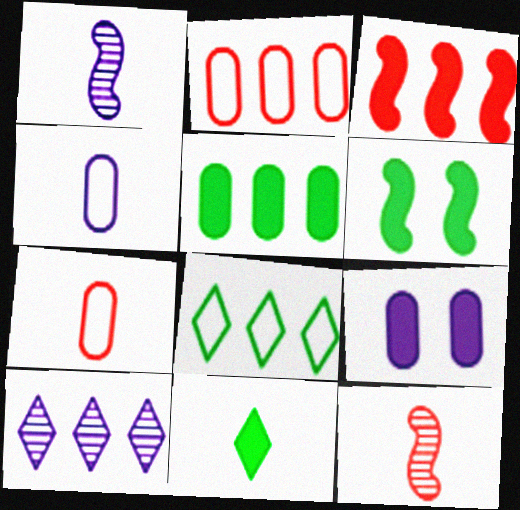[[1, 7, 11], 
[3, 9, 11], 
[4, 11, 12], 
[5, 6, 11], 
[6, 7, 10], 
[8, 9, 12]]